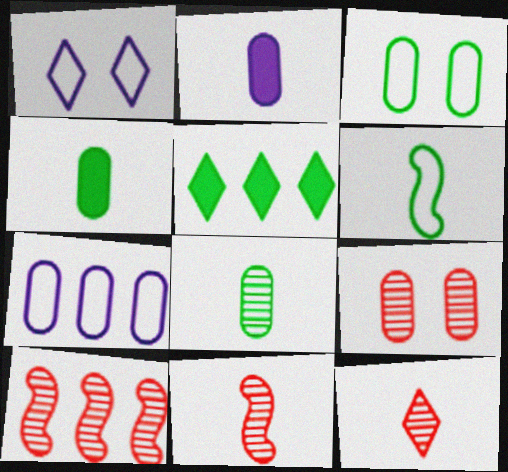[[1, 4, 10], 
[1, 5, 12], 
[2, 6, 12], 
[4, 7, 9], 
[5, 7, 10], 
[9, 10, 12]]